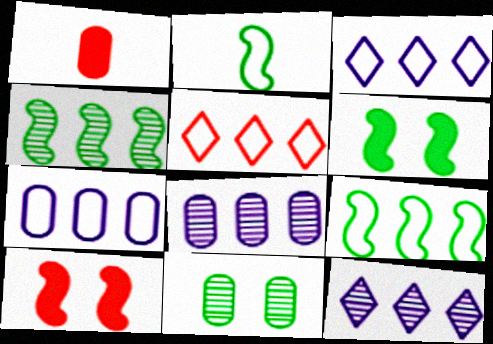[[1, 7, 11], 
[2, 4, 6], 
[5, 7, 9]]